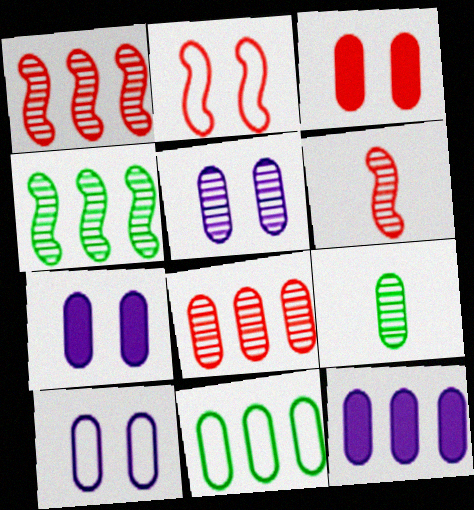[[5, 7, 10], 
[5, 8, 9], 
[8, 11, 12]]